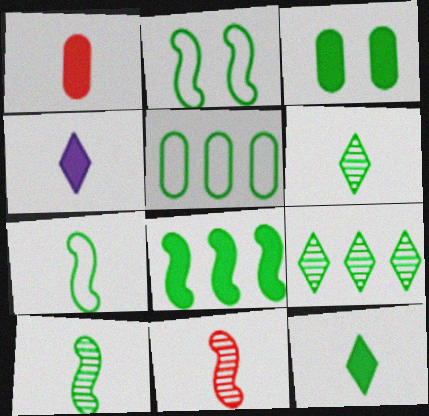[[2, 8, 10], 
[3, 7, 9], 
[3, 8, 12], 
[5, 8, 9]]